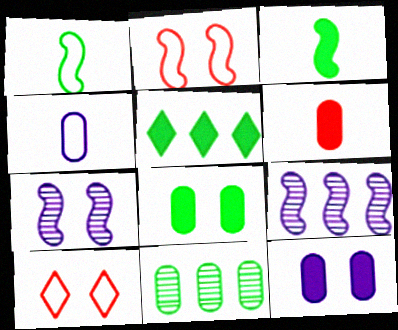[[2, 3, 9], 
[3, 5, 8], 
[7, 8, 10]]